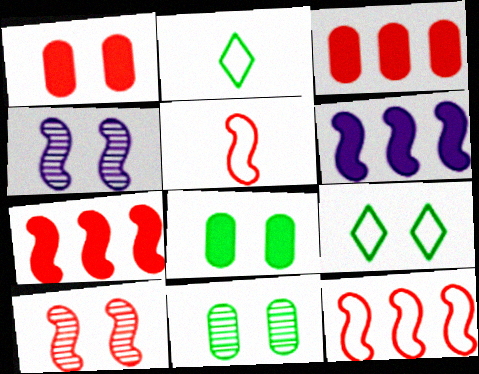[[1, 4, 9], 
[2, 3, 4], 
[5, 7, 10]]